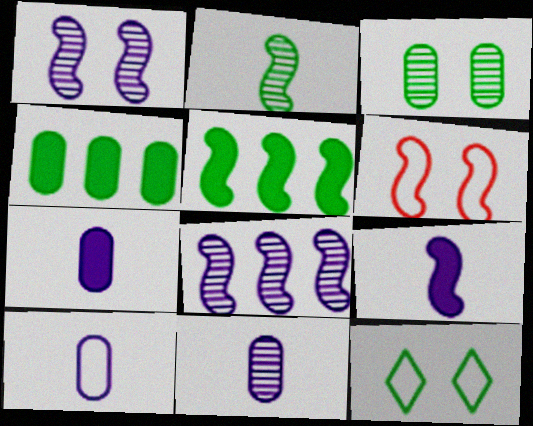[[2, 4, 12], 
[7, 10, 11]]